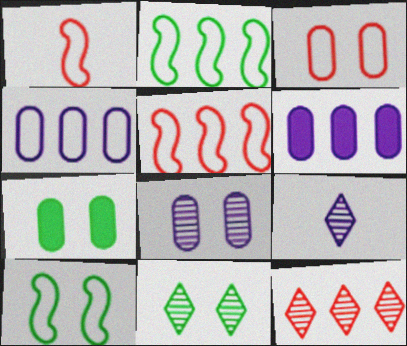[[1, 6, 11], 
[2, 6, 12], 
[3, 7, 8], 
[5, 7, 9], 
[7, 10, 11], 
[9, 11, 12]]